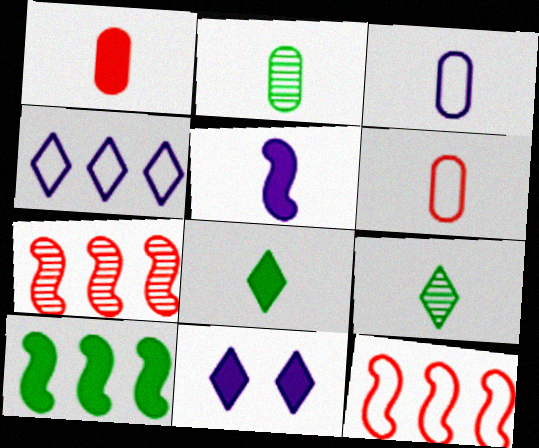[[1, 2, 3], 
[1, 5, 8], 
[1, 10, 11], 
[2, 11, 12], 
[5, 6, 9]]